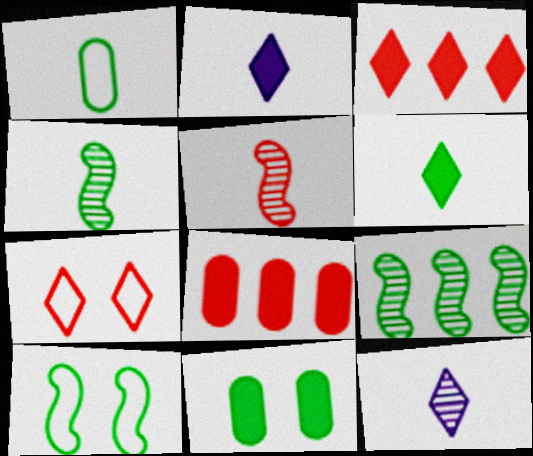[[1, 2, 5], 
[1, 4, 6], 
[5, 7, 8], 
[8, 10, 12]]